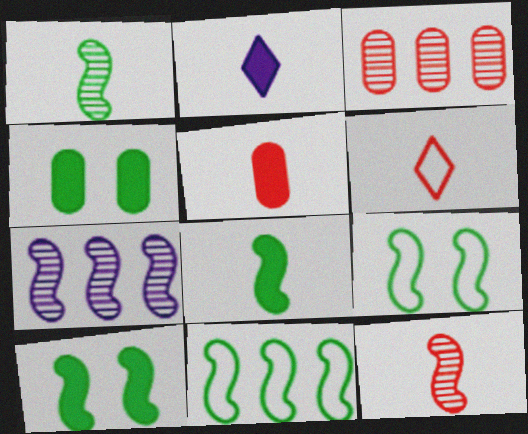[[1, 10, 11], 
[2, 3, 9], 
[2, 5, 8], 
[4, 6, 7], 
[5, 6, 12]]